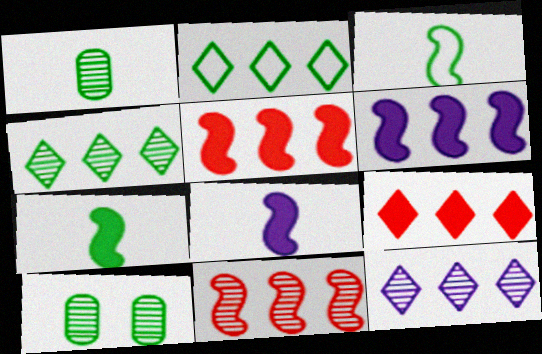[[2, 7, 10], 
[2, 9, 12]]